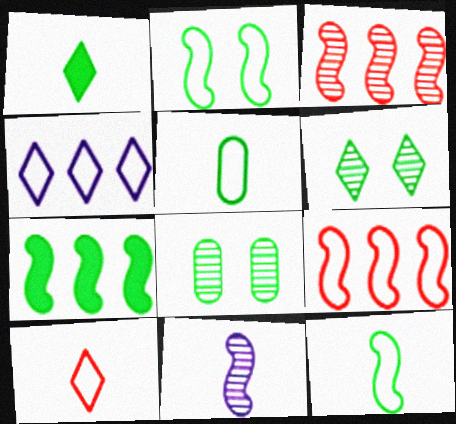[[5, 6, 7]]